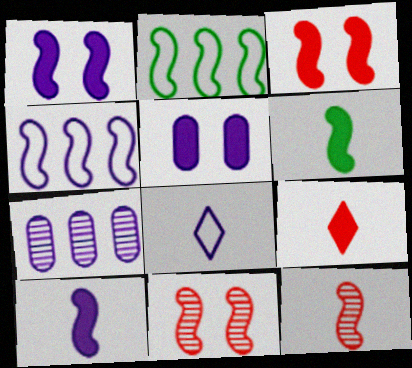[[1, 2, 12], 
[1, 7, 8], 
[2, 10, 11], 
[4, 6, 11]]